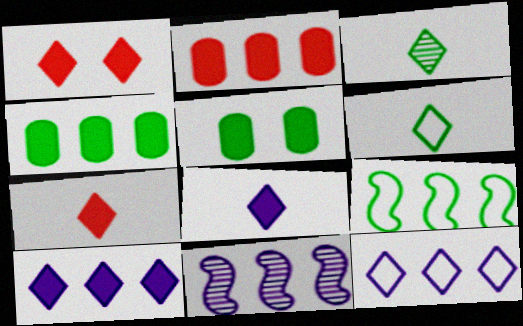[[1, 3, 12], 
[3, 5, 9]]